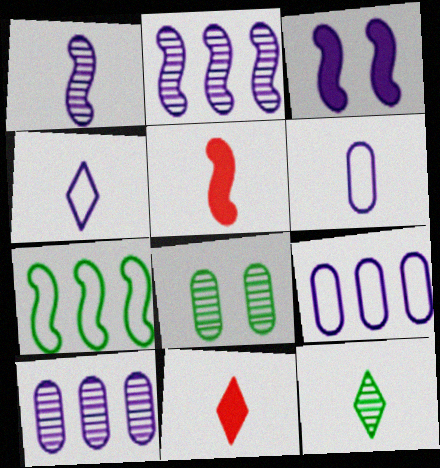[[3, 4, 10], 
[4, 11, 12], 
[5, 6, 12]]